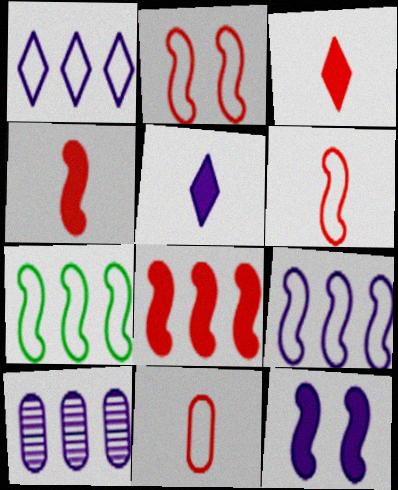[]